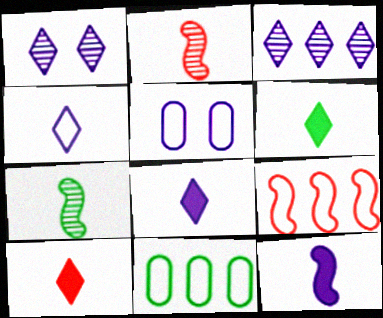[[3, 5, 12], 
[6, 8, 10]]